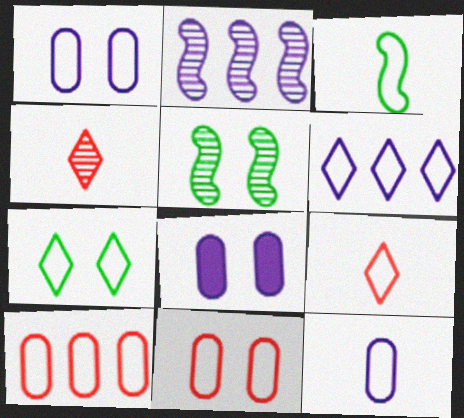[[3, 6, 11], 
[3, 9, 12], 
[6, 7, 9]]